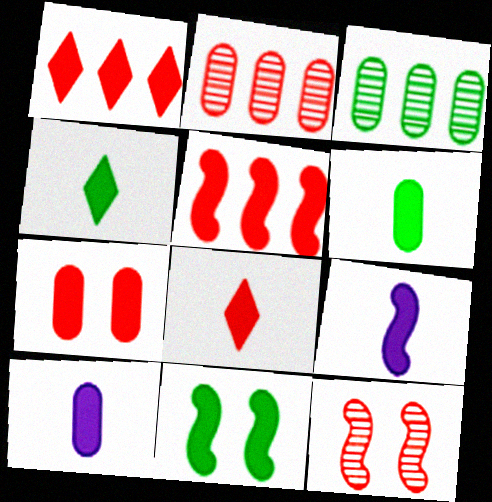[[1, 10, 11], 
[5, 7, 8], 
[5, 9, 11], 
[6, 8, 9]]